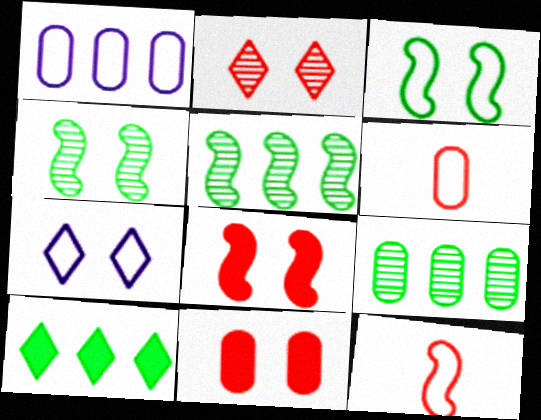[[4, 7, 11]]